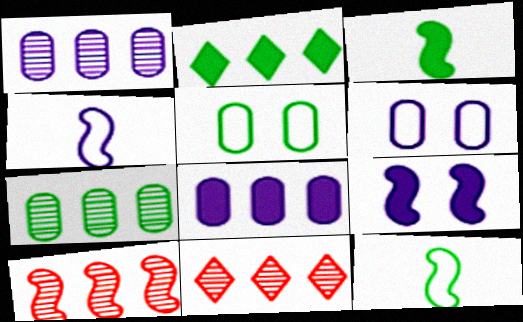[[3, 6, 11], 
[9, 10, 12]]